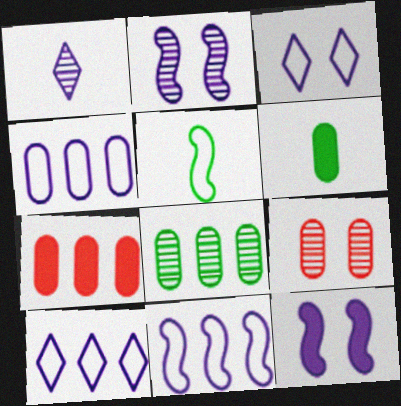[[1, 4, 12], 
[4, 6, 9], 
[4, 7, 8], 
[4, 10, 11]]